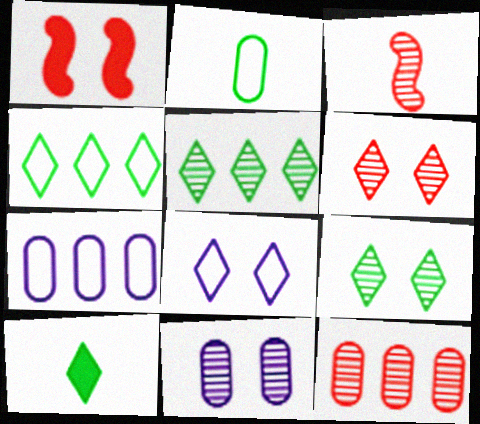[[3, 5, 11], 
[3, 6, 12], 
[4, 9, 10]]